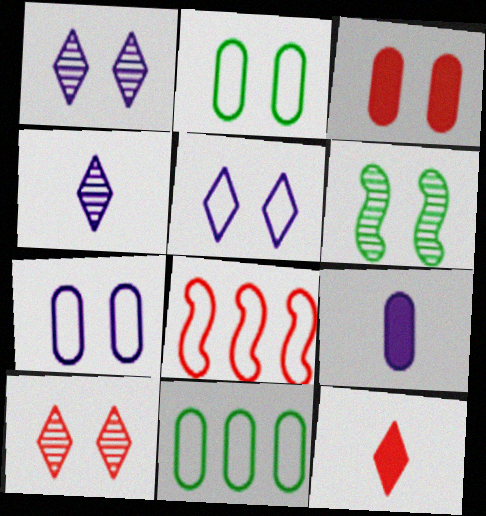[[3, 5, 6]]